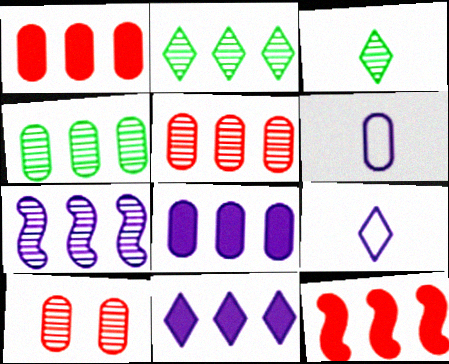[[2, 5, 7], 
[3, 7, 10]]